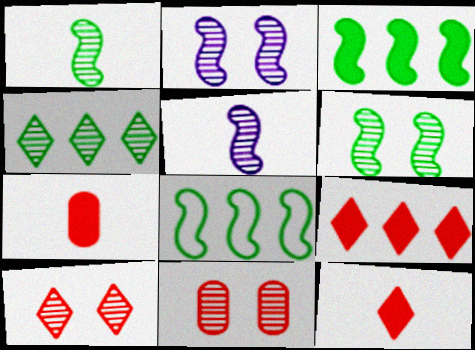[[4, 5, 11]]